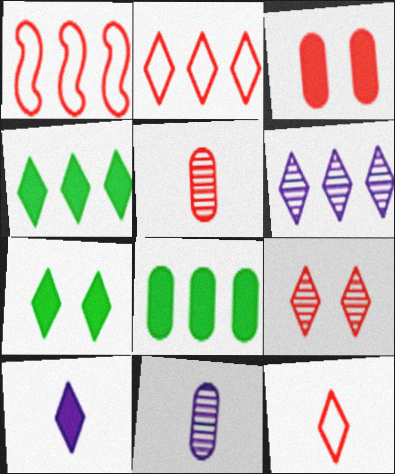[[1, 6, 8], 
[1, 7, 11], 
[2, 4, 6], 
[6, 7, 12]]